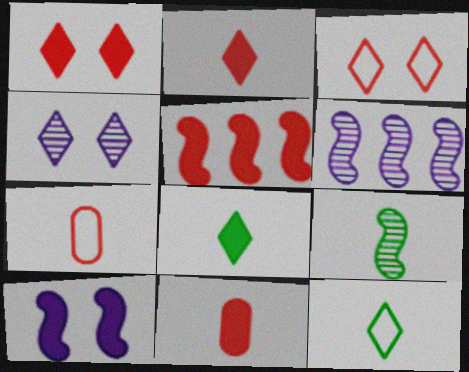[[1, 5, 11]]